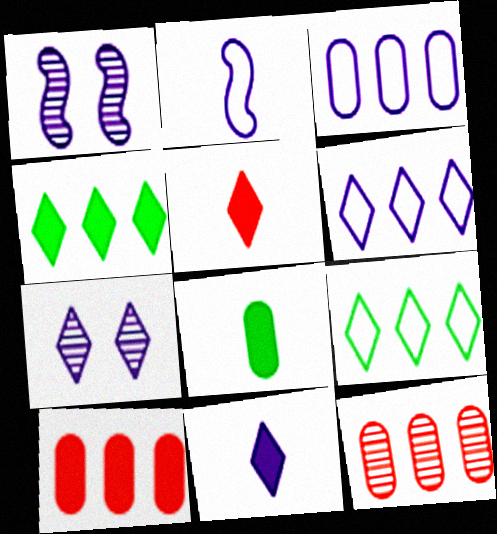[[1, 3, 11], 
[5, 7, 9], 
[6, 7, 11]]